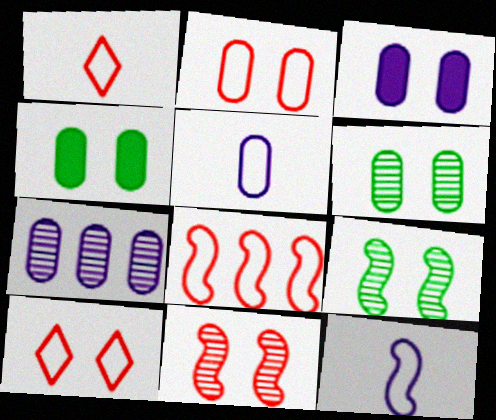[[1, 2, 8], 
[2, 3, 6], 
[3, 5, 7], 
[3, 9, 10]]